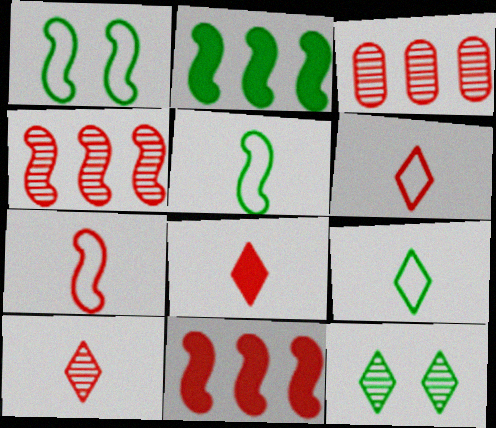[[6, 8, 10]]